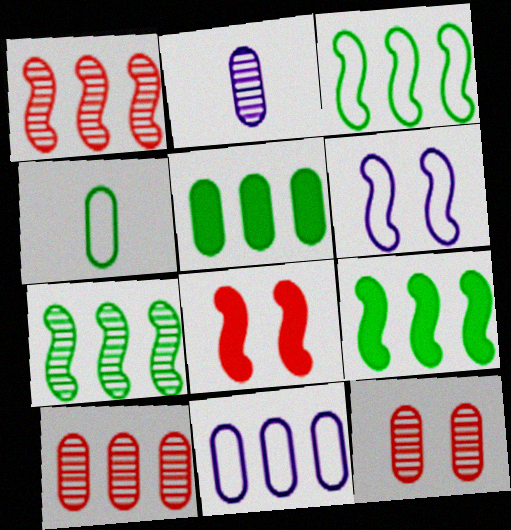[[3, 7, 9], 
[5, 10, 11]]